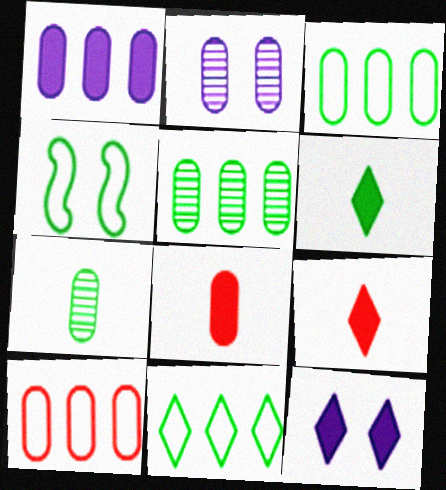[[1, 5, 10], 
[2, 3, 8], 
[4, 5, 6]]